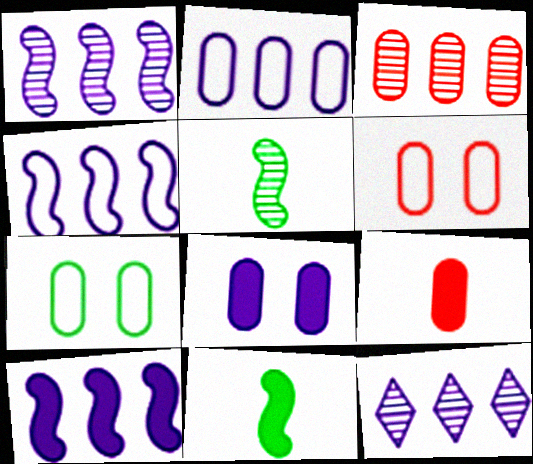[[1, 4, 10], 
[2, 10, 12], 
[3, 6, 9], 
[6, 11, 12]]